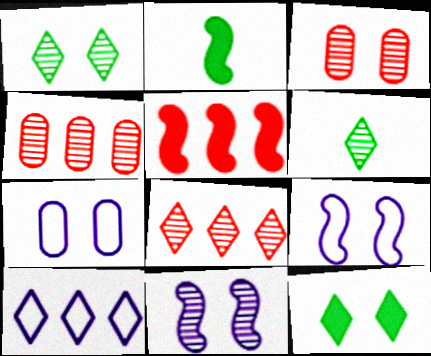[[1, 3, 11], 
[2, 3, 10], 
[2, 7, 8], 
[3, 9, 12], 
[4, 6, 11], 
[5, 6, 7]]